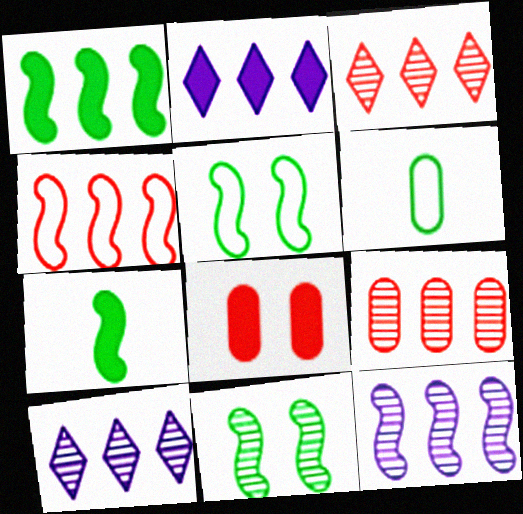[[1, 4, 12], 
[2, 7, 8]]